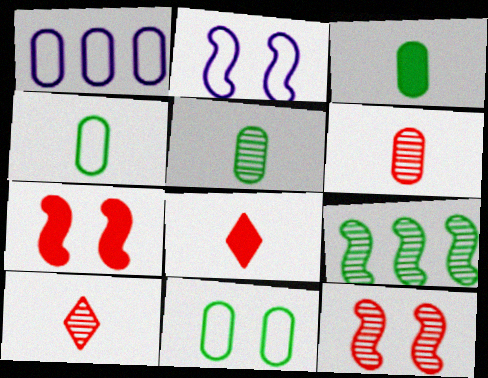[[3, 4, 5]]